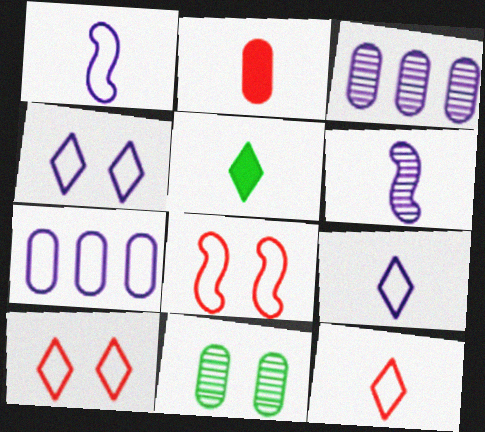[[1, 4, 7], 
[2, 7, 11], 
[3, 5, 8]]